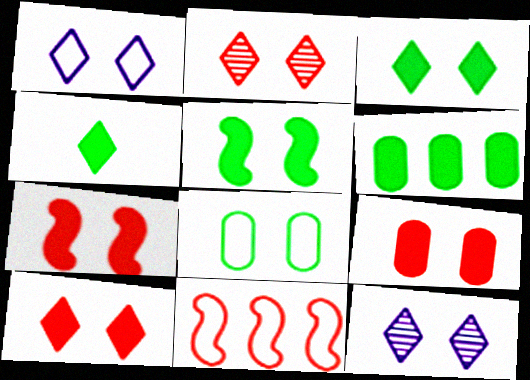[[1, 2, 3], 
[4, 5, 6], 
[7, 8, 12], 
[7, 9, 10]]